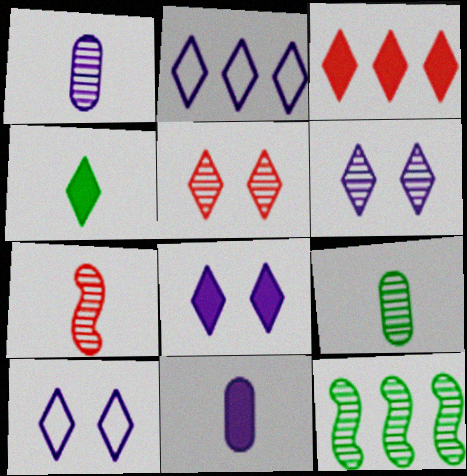[[1, 5, 12], 
[2, 4, 5], 
[3, 4, 8], 
[6, 8, 10]]